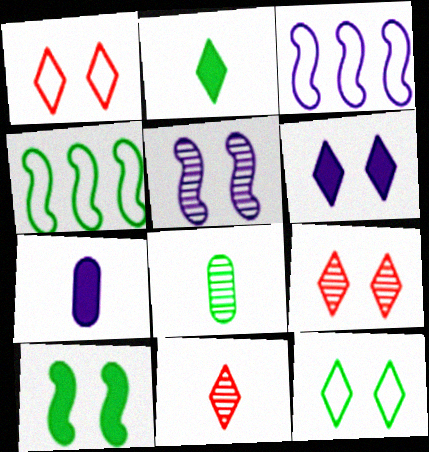[[4, 7, 9], 
[6, 9, 12]]